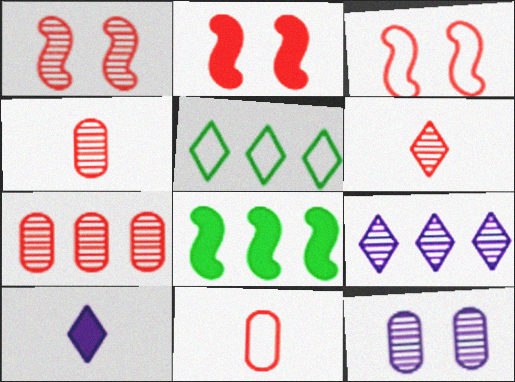[[1, 2, 3], 
[1, 6, 7]]